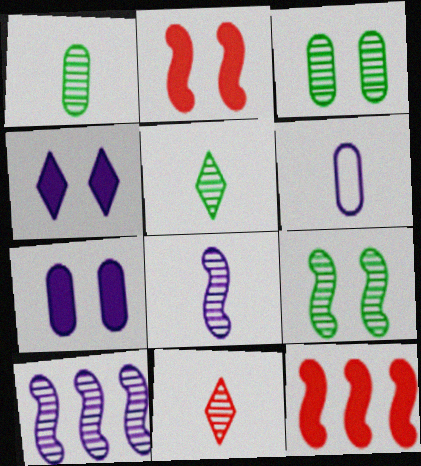[[1, 8, 11], 
[3, 10, 11], 
[4, 6, 10]]